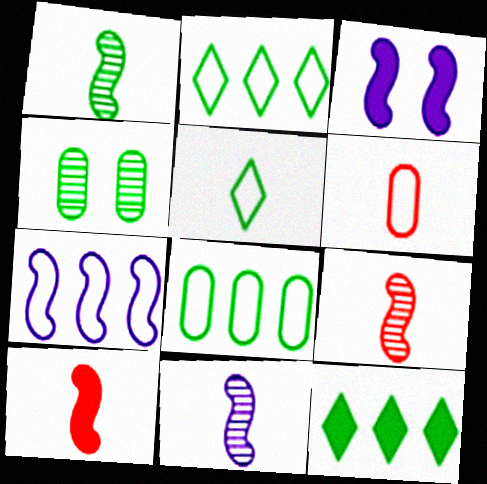[[1, 9, 11], 
[3, 7, 11]]